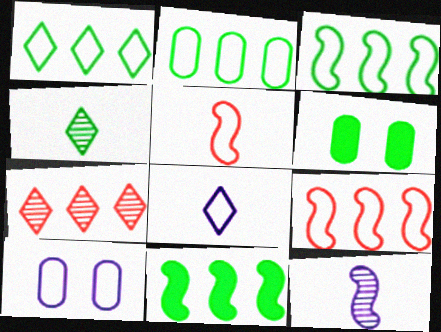[[1, 2, 3], 
[1, 5, 10], 
[3, 4, 6]]